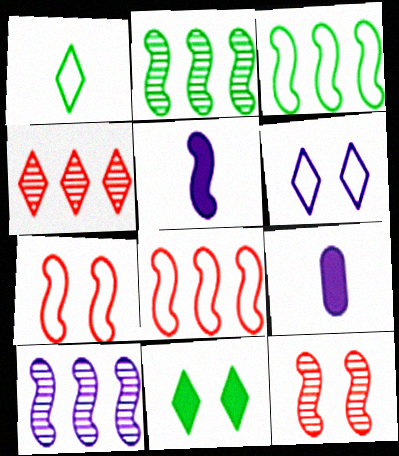[[2, 5, 7], 
[3, 5, 12], 
[6, 9, 10]]